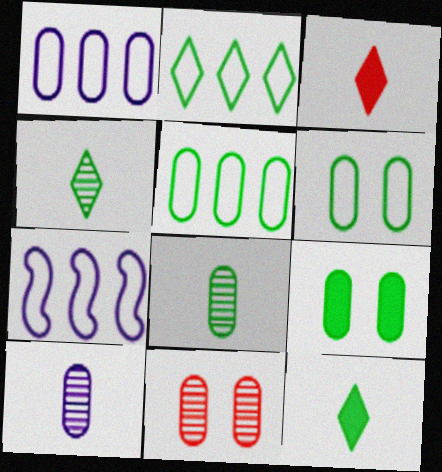[[5, 8, 9], 
[7, 11, 12]]